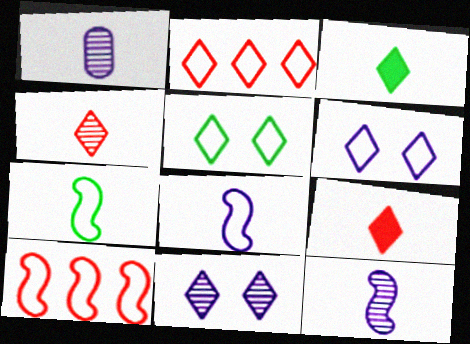[[1, 7, 9], 
[2, 3, 11]]